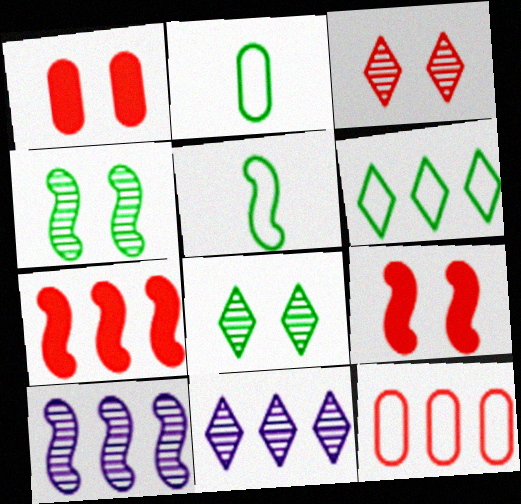[[1, 5, 11], 
[2, 9, 11], 
[5, 9, 10]]